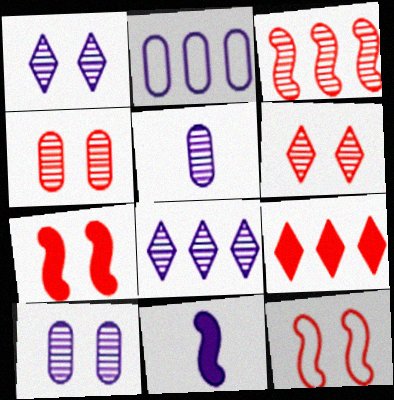[[1, 2, 11]]